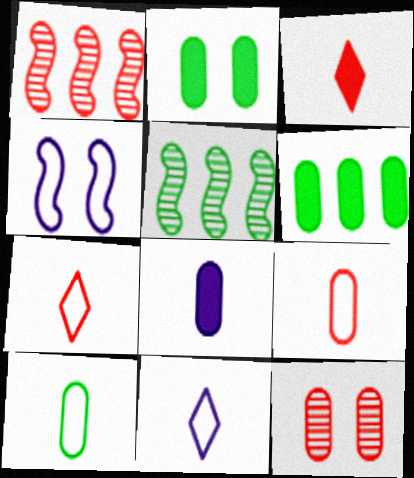[[1, 2, 11]]